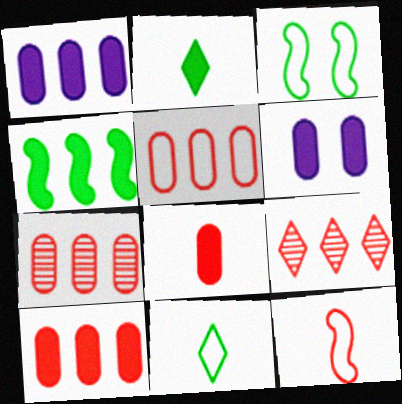[[5, 7, 10]]